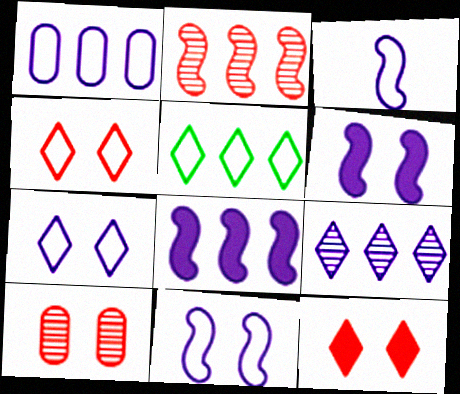[[1, 3, 7], 
[1, 8, 9]]